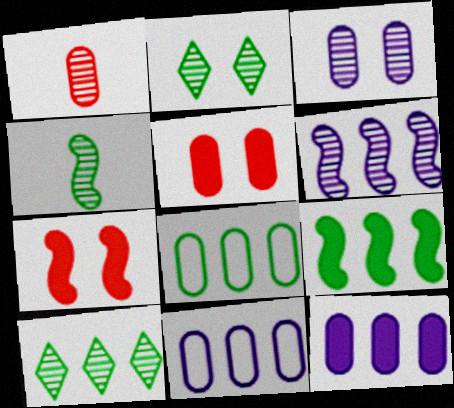[[1, 2, 6], 
[8, 9, 10]]